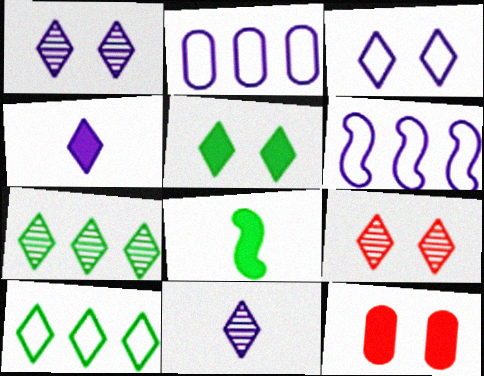[[2, 8, 9], 
[3, 5, 9], 
[4, 9, 10], 
[7, 9, 11]]